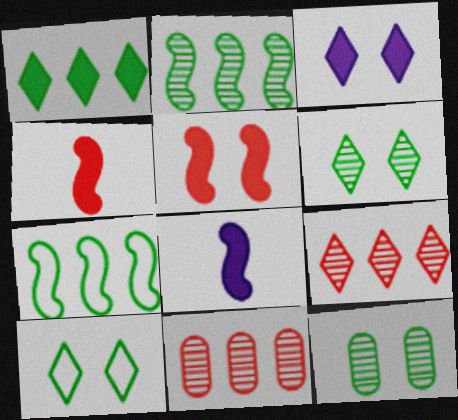[[8, 10, 11]]